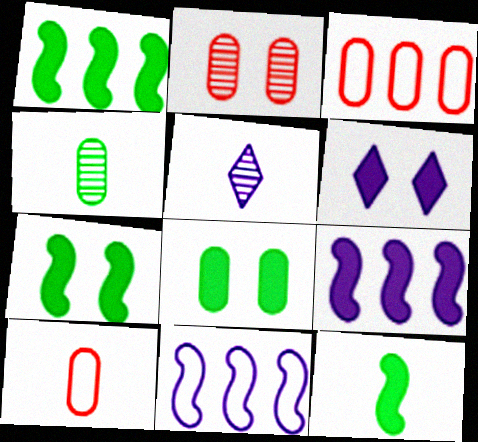[[1, 7, 12], 
[3, 5, 7], 
[5, 10, 12]]